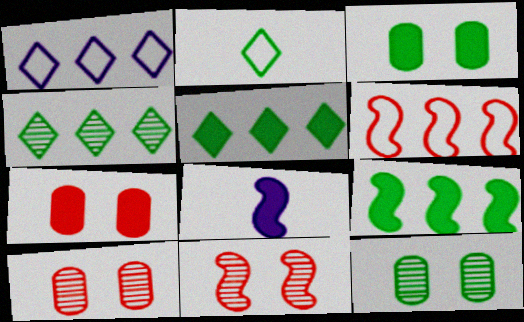[[2, 9, 12], 
[5, 7, 8]]